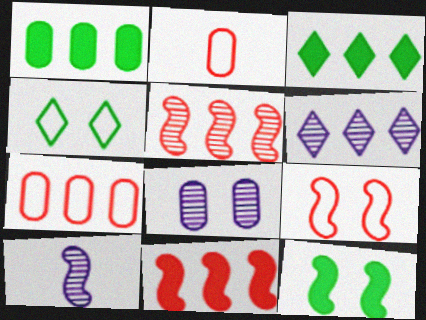[[1, 2, 8], 
[2, 6, 12], 
[6, 8, 10]]